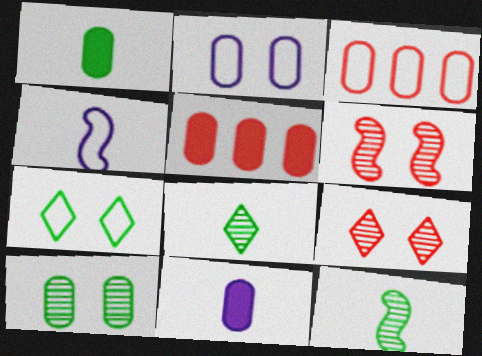[[3, 4, 7], 
[3, 10, 11]]